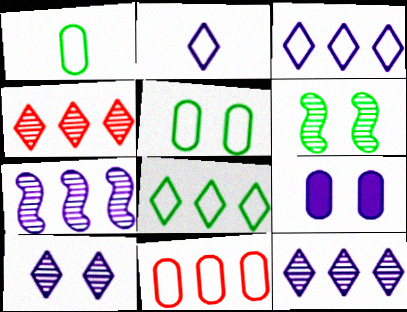[[2, 7, 9]]